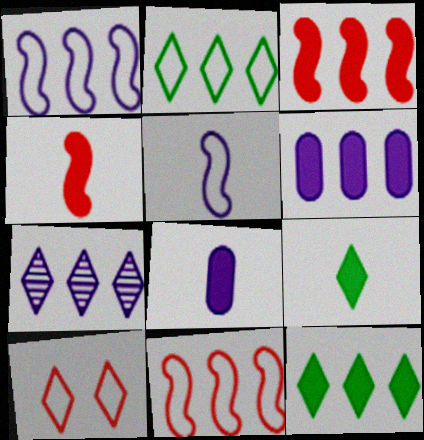[[1, 6, 7], 
[3, 6, 12], 
[4, 8, 9], 
[7, 9, 10]]